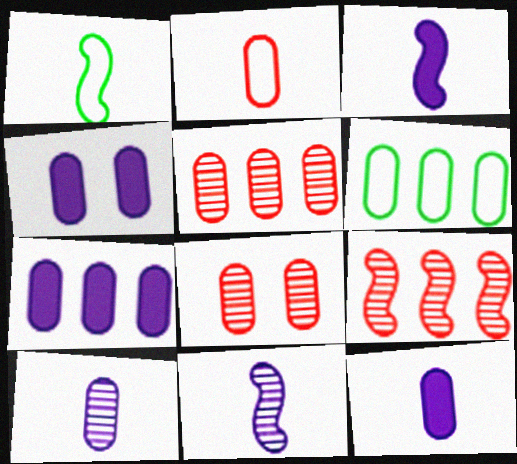[[4, 7, 12], 
[5, 6, 7], 
[6, 8, 12]]